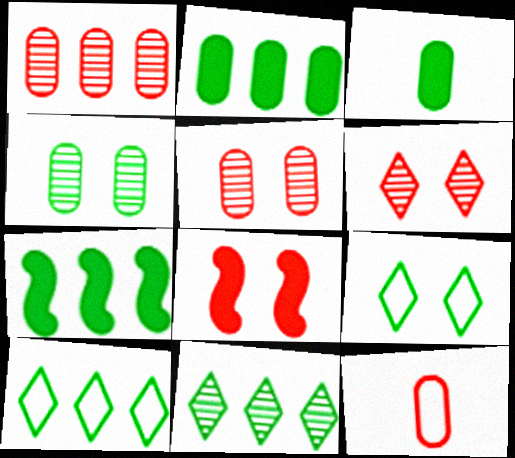[]